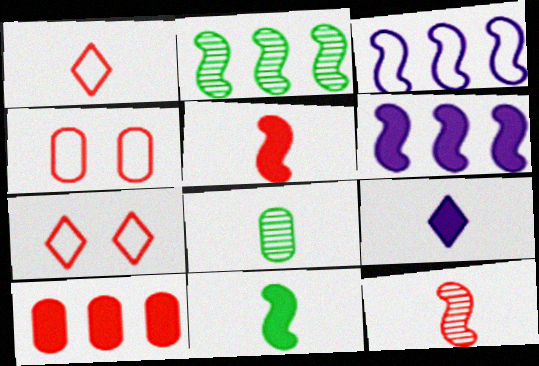[[2, 4, 9], 
[6, 7, 8], 
[7, 10, 12]]